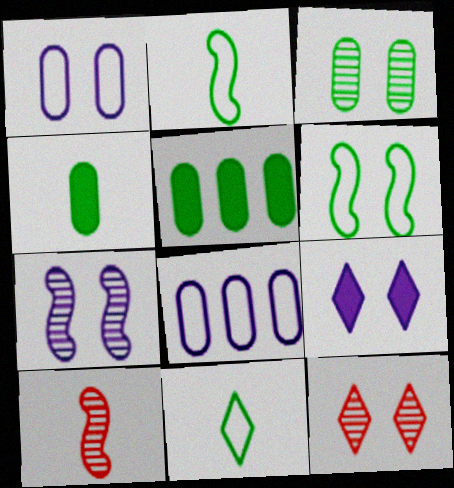[[1, 7, 9], 
[3, 7, 12]]